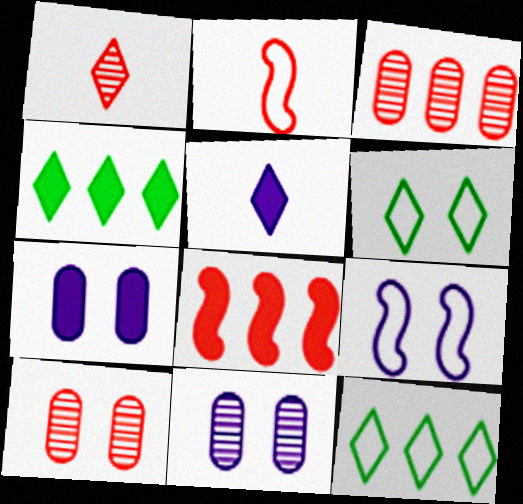[[2, 4, 11]]